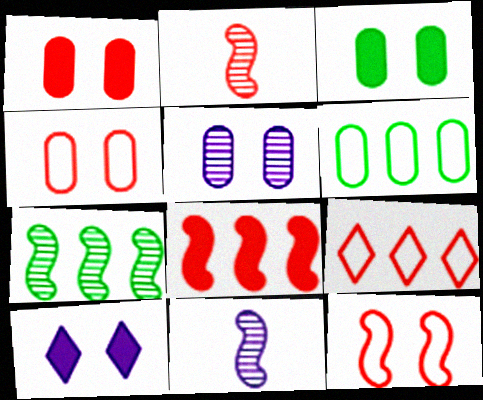[[1, 2, 9], 
[2, 6, 10], 
[2, 8, 12], 
[3, 4, 5], 
[3, 9, 11]]